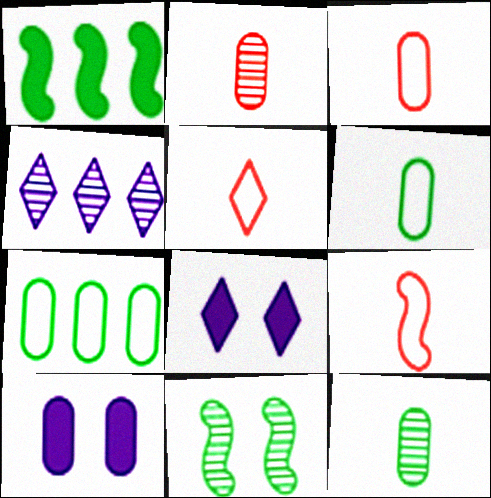[[2, 4, 11], 
[2, 7, 10], 
[3, 5, 9]]